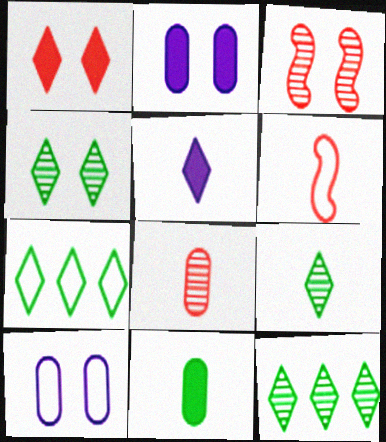[[2, 6, 12], 
[4, 9, 12], 
[6, 7, 10]]